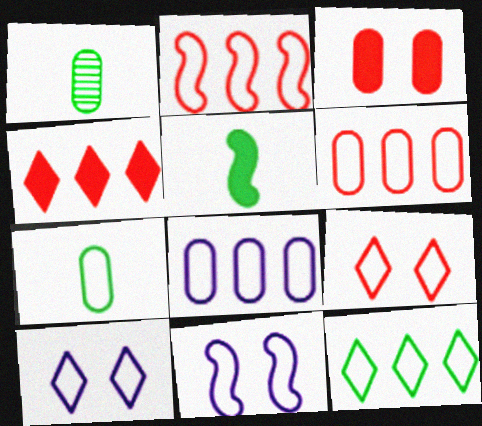[[1, 3, 8], 
[1, 4, 11], 
[2, 7, 10], 
[2, 8, 12]]